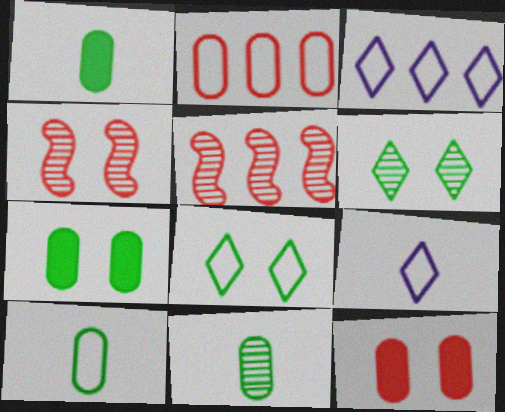[[1, 3, 4], 
[1, 10, 11], 
[5, 7, 9]]